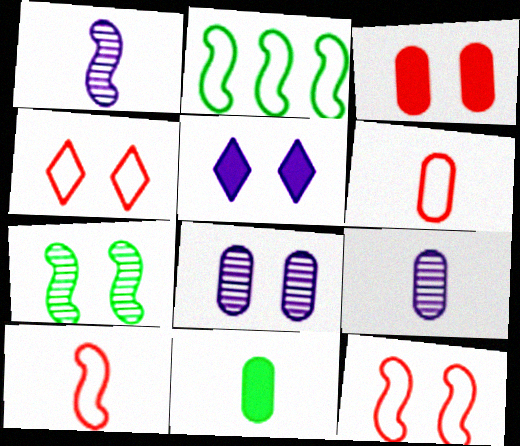[[6, 9, 11]]